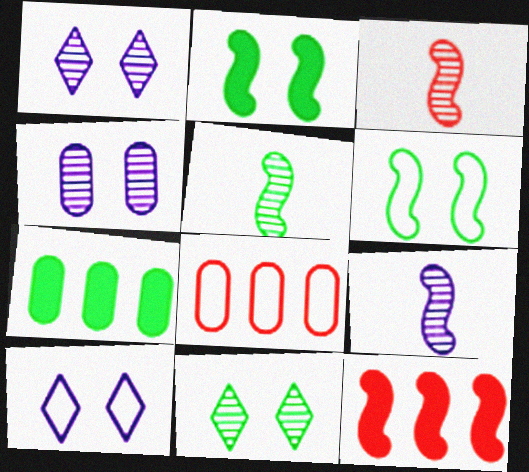[[3, 5, 9], 
[3, 7, 10], 
[6, 9, 12]]